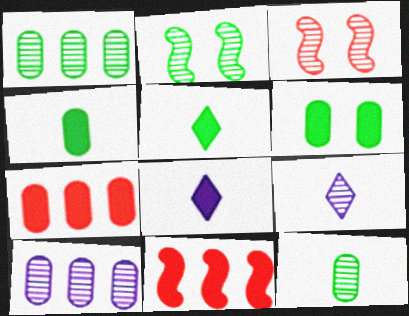[[1, 3, 9], 
[6, 8, 11]]